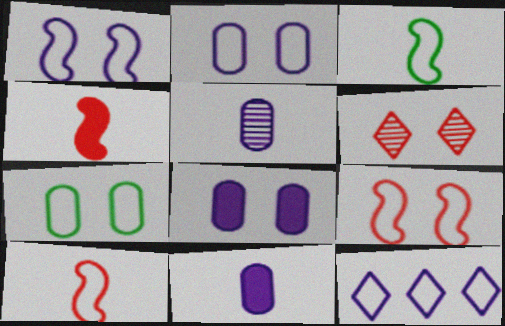[[7, 10, 12]]